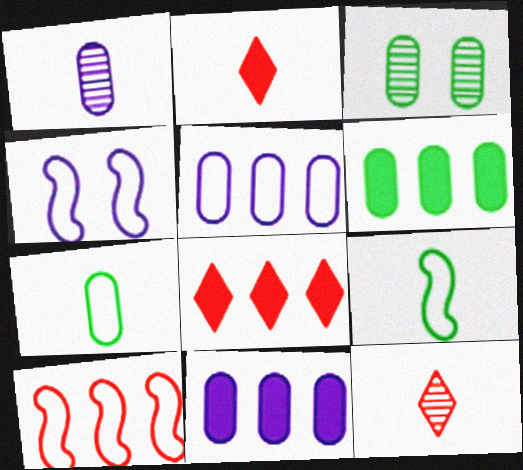[[1, 2, 9], 
[3, 6, 7], 
[4, 6, 12], 
[4, 9, 10]]